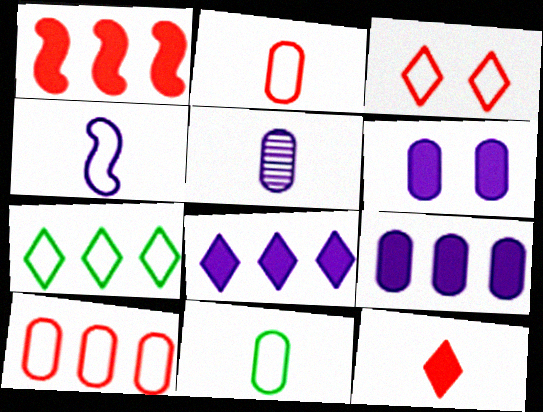[]